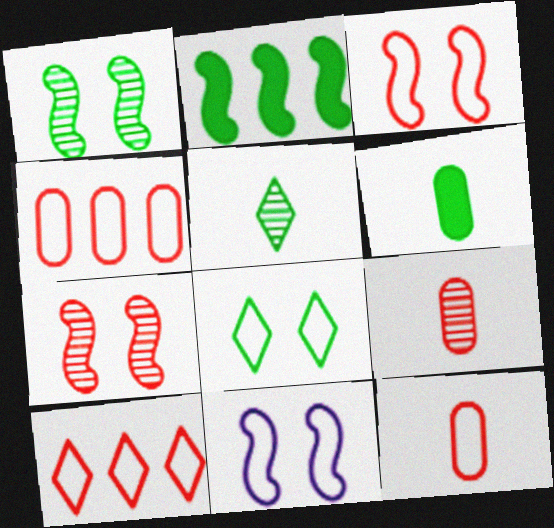[[3, 10, 12]]